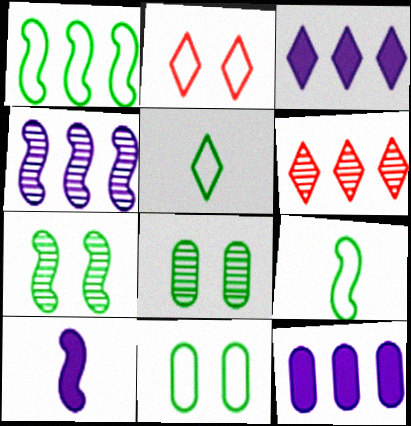[[1, 5, 11], 
[1, 6, 12], 
[6, 10, 11]]